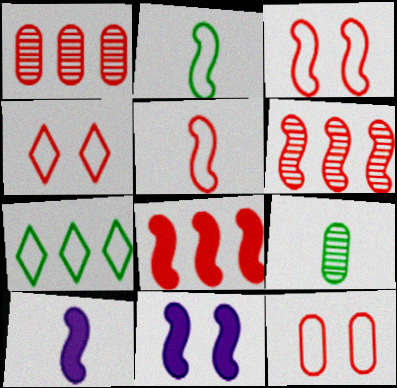[[2, 6, 11], 
[3, 4, 12]]